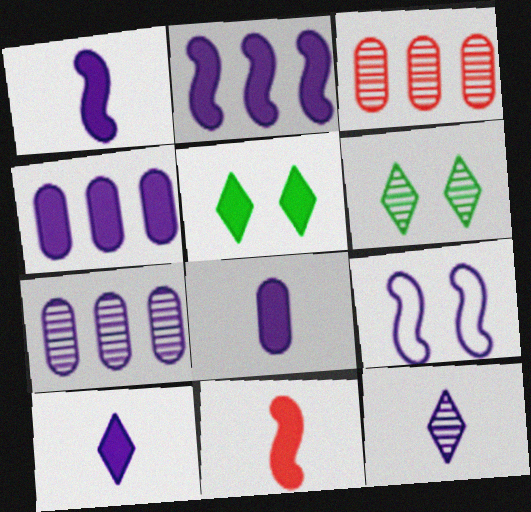[[1, 8, 10], 
[4, 5, 11], 
[4, 9, 12], 
[7, 9, 10]]